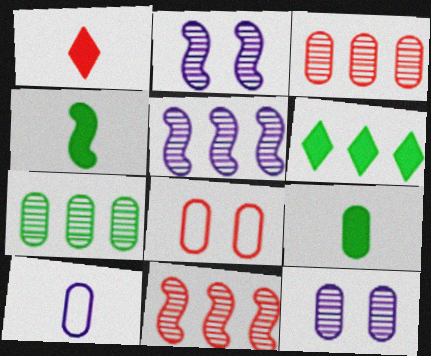[[1, 8, 11]]